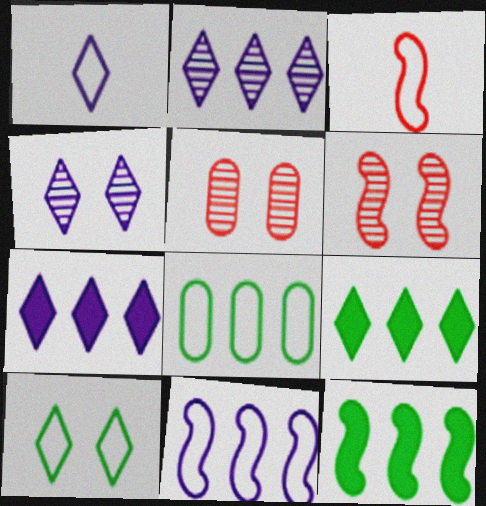[[1, 4, 7], 
[1, 5, 12]]